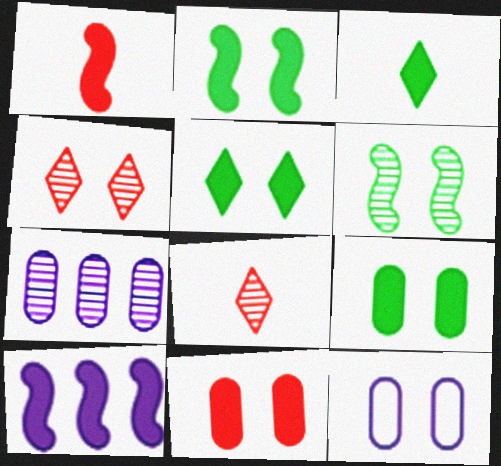[[1, 2, 10], 
[2, 4, 12], 
[2, 5, 9], 
[3, 10, 11], 
[6, 7, 8]]